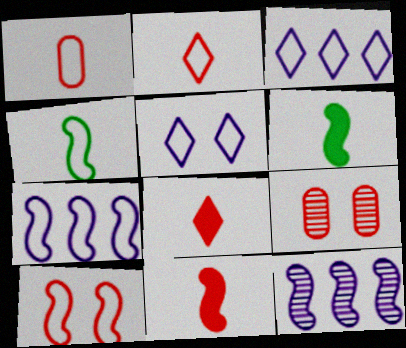[[3, 6, 9], 
[4, 7, 10], 
[6, 10, 12]]